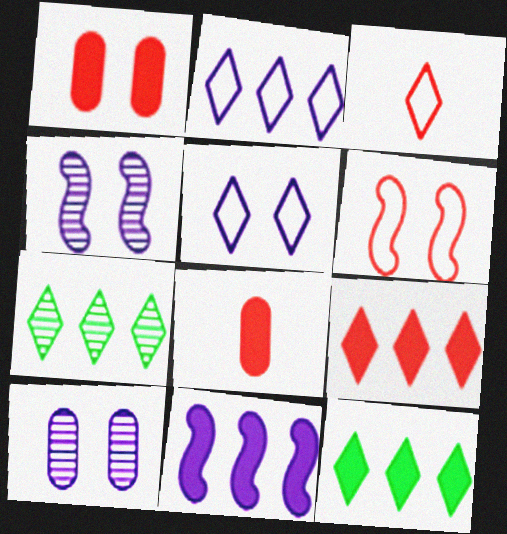[[2, 7, 9]]